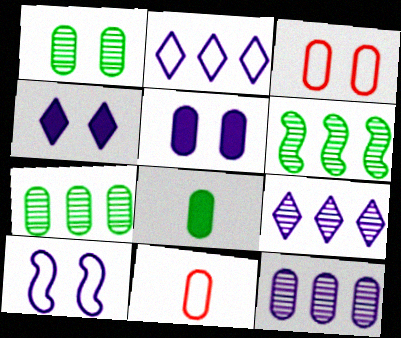[[1, 3, 5], 
[3, 8, 12], 
[4, 6, 11], 
[5, 7, 11]]